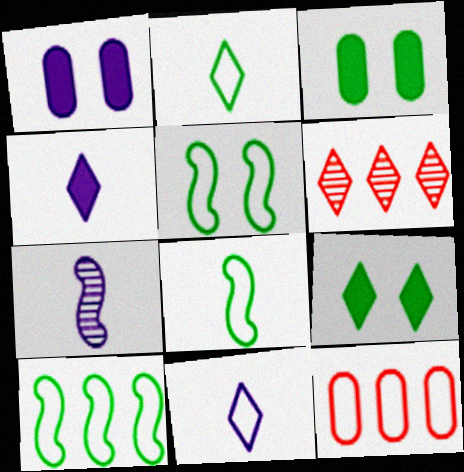[[1, 6, 8], 
[5, 8, 10], 
[5, 11, 12], 
[6, 9, 11], 
[7, 9, 12]]